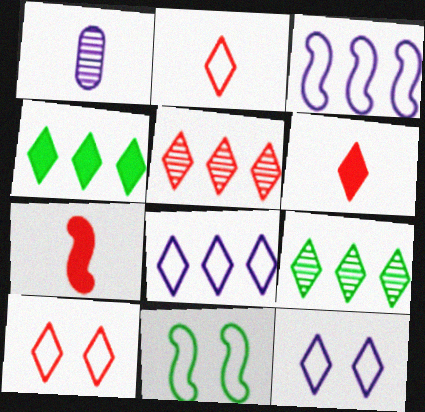[[4, 5, 8], 
[5, 6, 10], 
[6, 9, 12]]